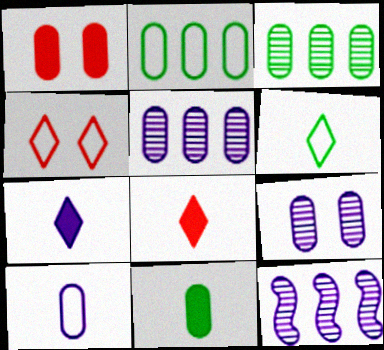[[1, 3, 10], 
[1, 6, 12], 
[4, 11, 12]]